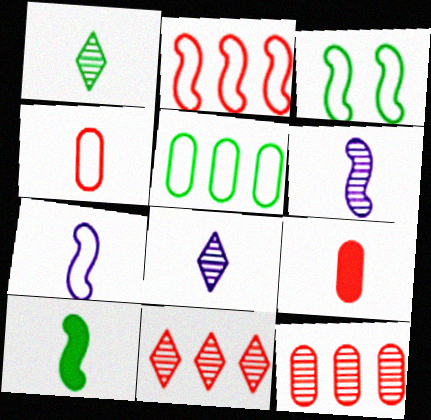[[1, 7, 9], 
[2, 3, 7], 
[4, 8, 10]]